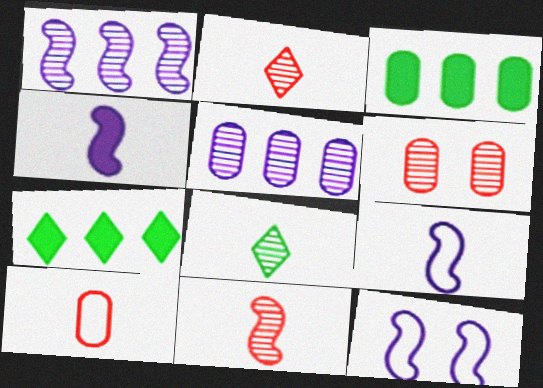[[1, 4, 12], 
[1, 6, 8], 
[2, 3, 12], 
[4, 8, 10], 
[6, 7, 9]]